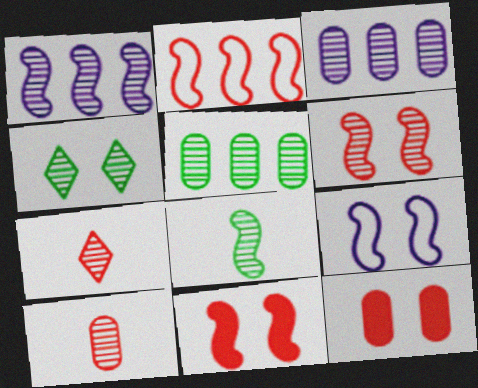[[1, 4, 10], 
[1, 6, 8], 
[2, 7, 12], 
[4, 5, 8], 
[4, 9, 12]]